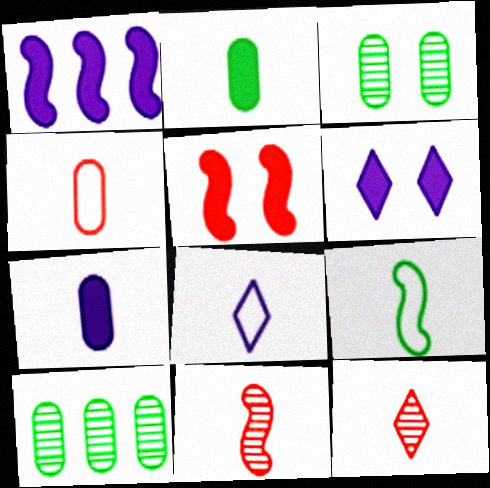[[1, 6, 7], 
[2, 8, 11], 
[4, 8, 9], 
[5, 8, 10], 
[7, 9, 12]]